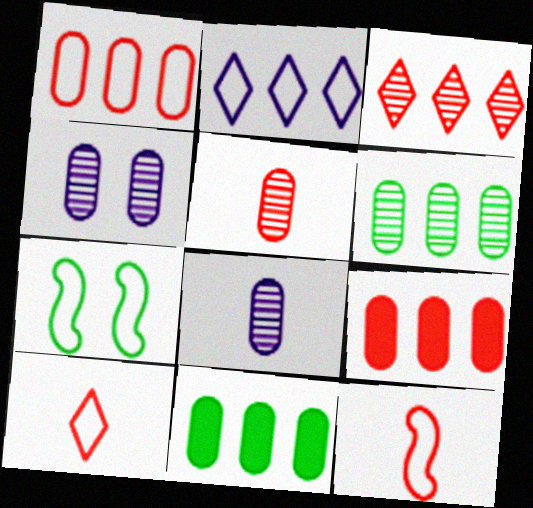[[4, 5, 6]]